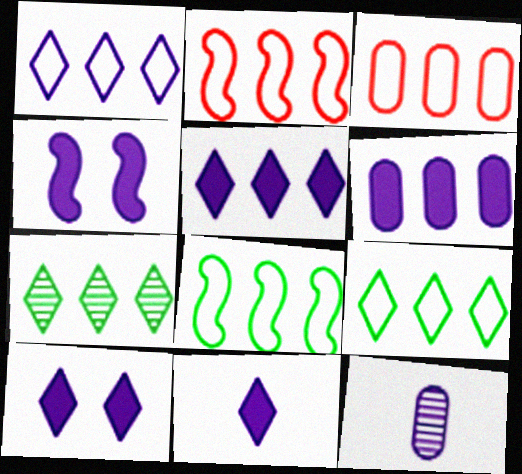[[1, 3, 8], 
[1, 4, 12], 
[2, 6, 7], 
[4, 6, 11], 
[5, 10, 11]]